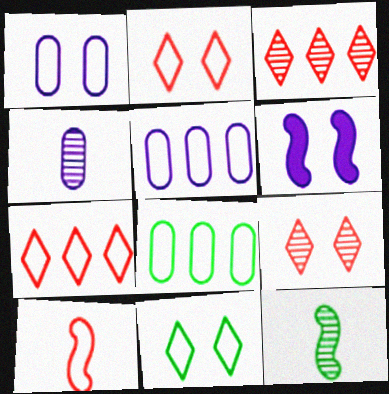[[5, 10, 11]]